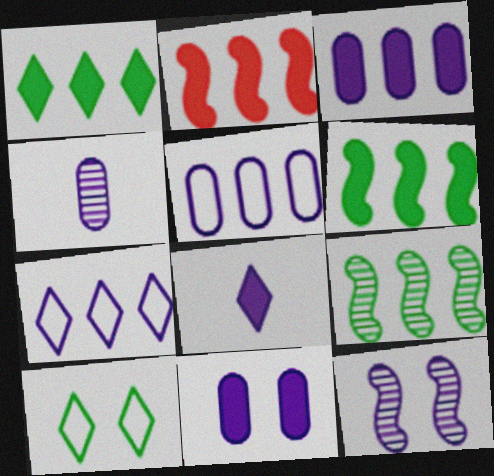[[1, 2, 3], 
[2, 4, 10], 
[4, 5, 11], 
[5, 8, 12]]